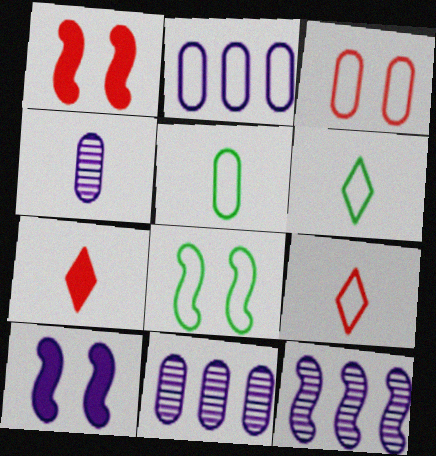[[1, 6, 11], 
[2, 3, 5], 
[2, 8, 9], 
[7, 8, 11]]